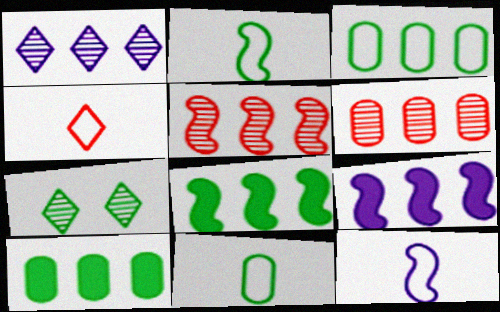[[2, 7, 10], 
[4, 11, 12], 
[7, 8, 11]]